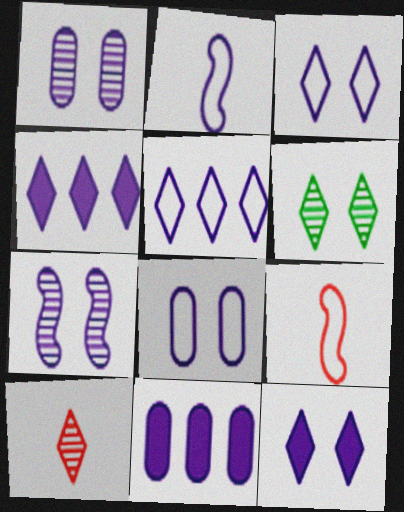[[1, 2, 4], 
[2, 5, 8], 
[6, 9, 11], 
[7, 8, 12]]